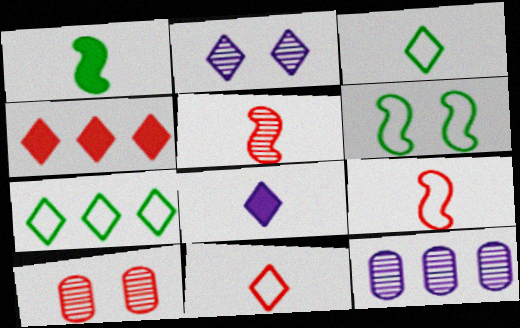[[2, 3, 4], 
[4, 9, 10]]